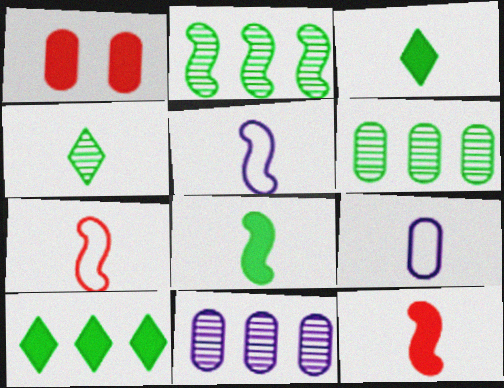[[1, 6, 9], 
[4, 9, 12]]